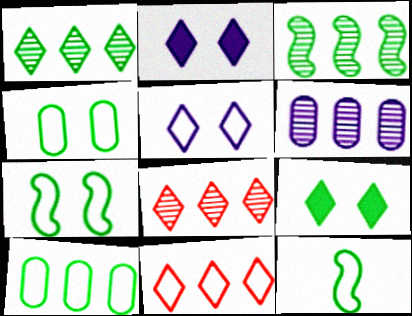[[3, 6, 8]]